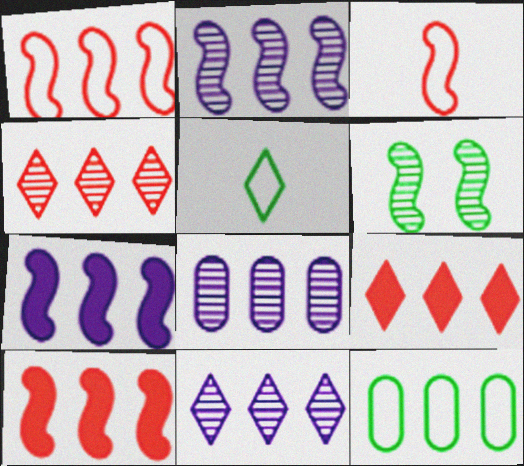[[2, 8, 11], 
[2, 9, 12], 
[3, 6, 7], 
[4, 7, 12], 
[10, 11, 12]]